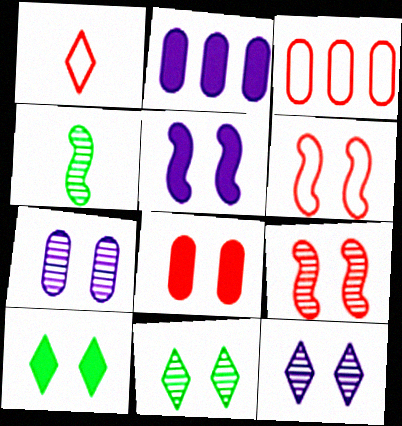[[1, 3, 6], 
[5, 8, 10], 
[6, 7, 10], 
[7, 9, 11]]